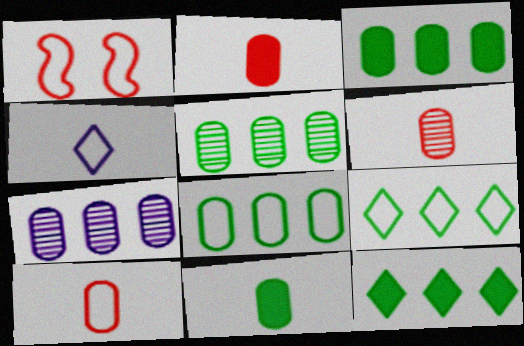[[1, 4, 8], 
[2, 6, 10], 
[3, 5, 8]]